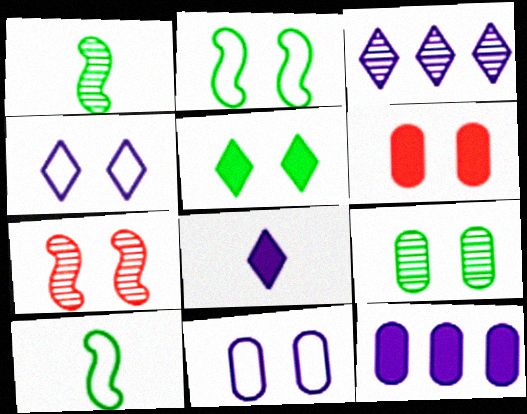[[2, 5, 9], 
[3, 4, 8], 
[3, 6, 10], 
[5, 7, 11], 
[6, 9, 11]]